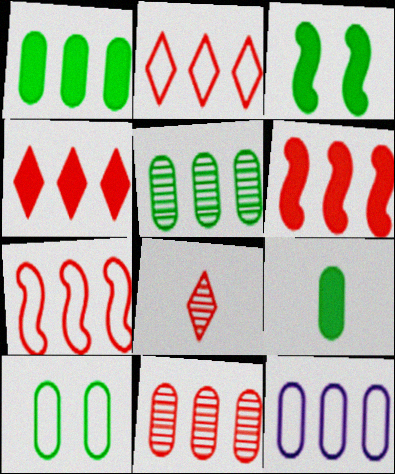[[1, 11, 12], 
[2, 6, 11], 
[3, 8, 12], 
[4, 7, 11], 
[5, 9, 10]]